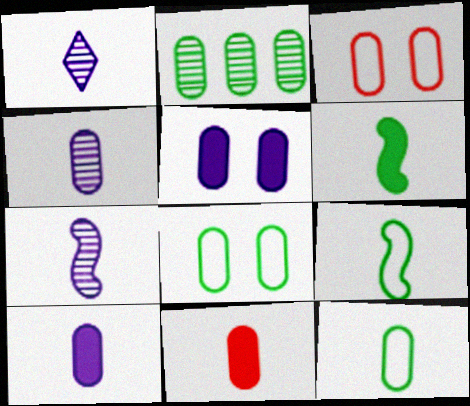[[1, 4, 7], 
[1, 9, 11], 
[2, 3, 10], 
[4, 11, 12]]